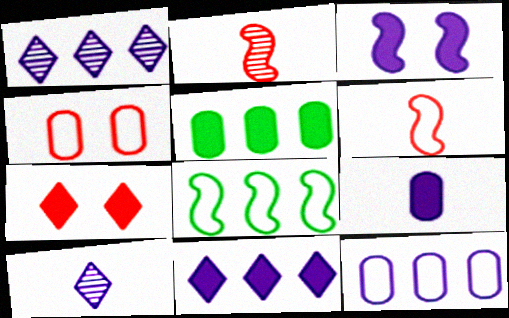[[2, 3, 8], 
[3, 9, 11], 
[3, 10, 12]]